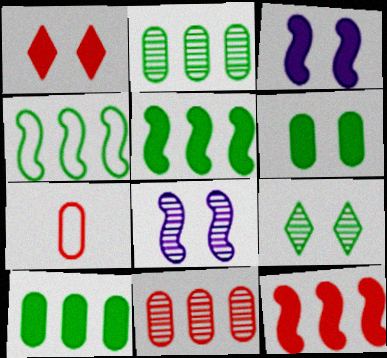[[1, 3, 6]]